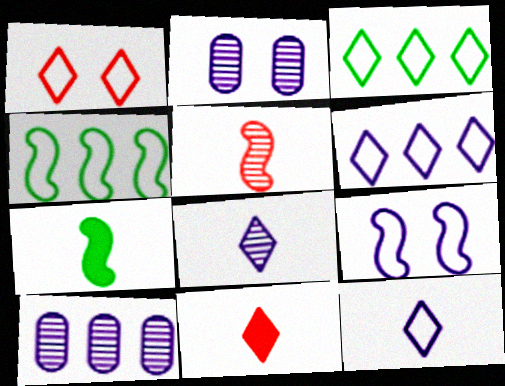[[1, 3, 12], 
[1, 7, 10], 
[2, 4, 11]]